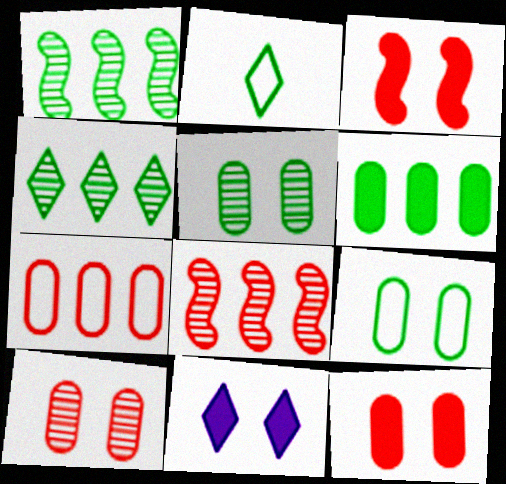[]